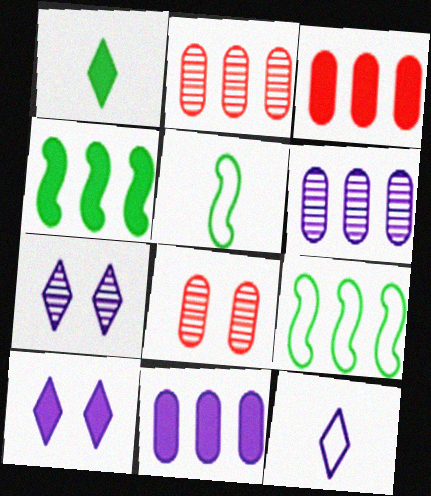[[2, 5, 10], 
[3, 5, 7], 
[4, 8, 12]]